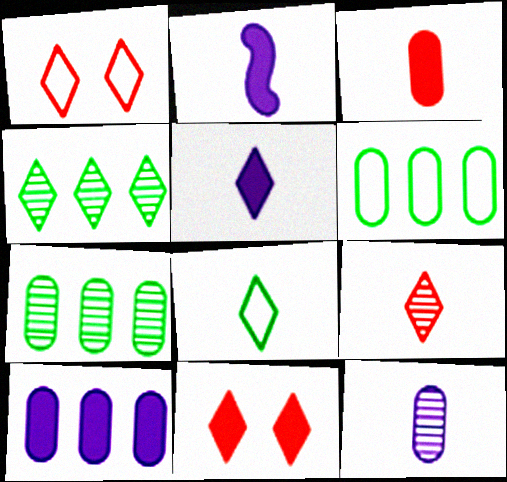[[1, 2, 7], 
[1, 4, 5], 
[5, 8, 9]]